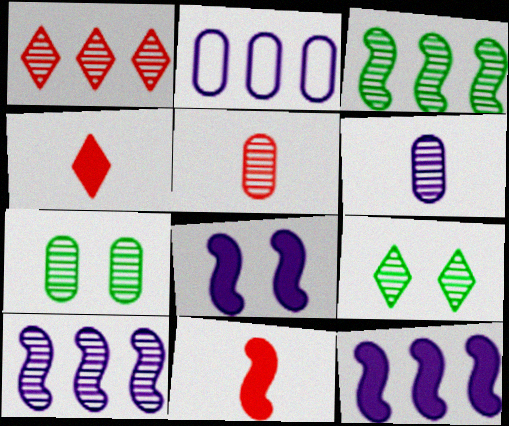[[2, 9, 11], 
[5, 9, 10]]